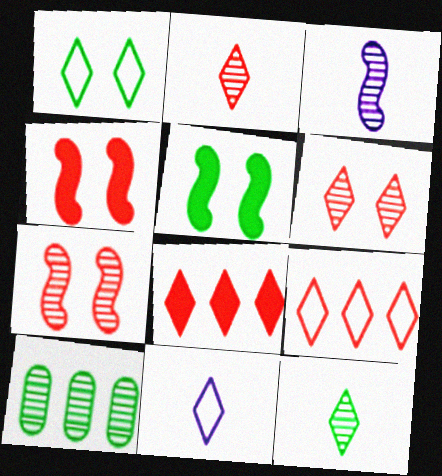[[1, 9, 11], 
[3, 6, 10], 
[4, 10, 11]]